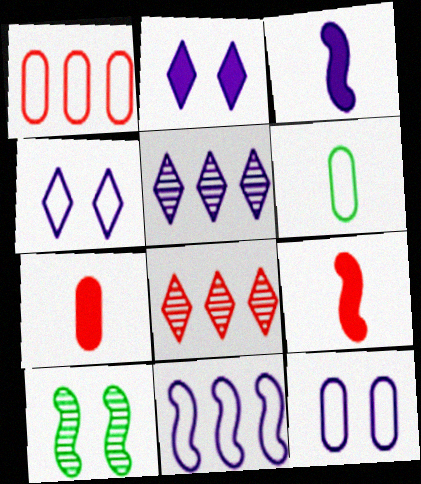[[1, 6, 12], 
[3, 5, 12], 
[9, 10, 11]]